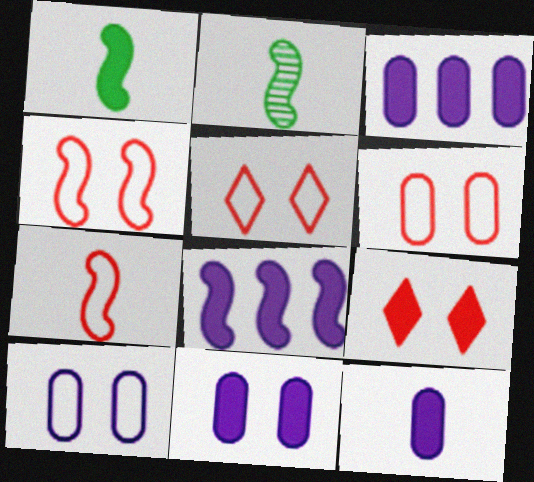[[1, 3, 9], 
[2, 3, 5], 
[2, 4, 8], 
[3, 11, 12], 
[4, 5, 6]]